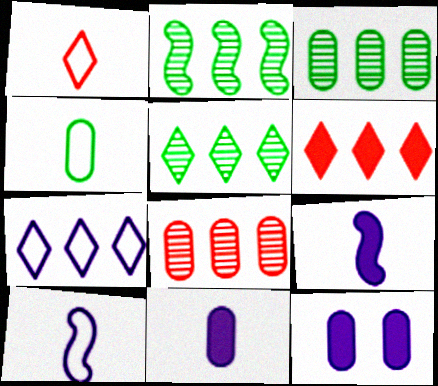[[1, 2, 12], 
[1, 4, 10], 
[2, 3, 5], 
[4, 8, 12], 
[5, 6, 7]]